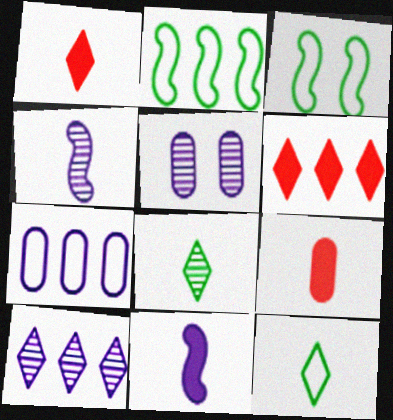[[1, 2, 5], 
[3, 9, 10], 
[4, 5, 10], 
[4, 9, 12]]